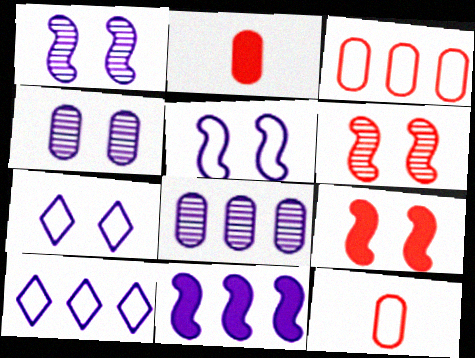[[8, 10, 11]]